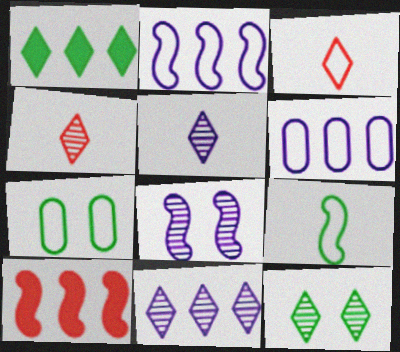[[2, 3, 7], 
[4, 11, 12], 
[5, 7, 10], 
[8, 9, 10]]